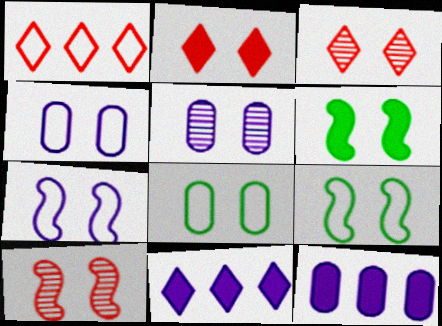[[2, 5, 9], 
[3, 4, 6], 
[6, 7, 10]]